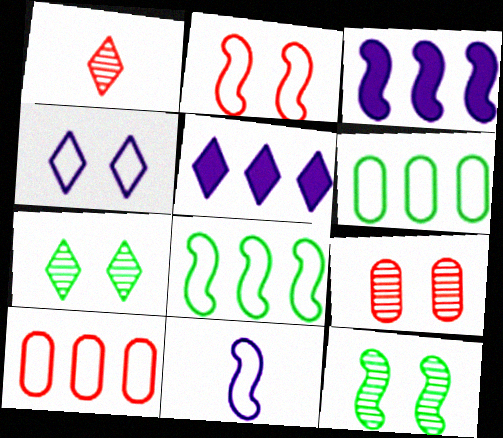[[2, 8, 11]]